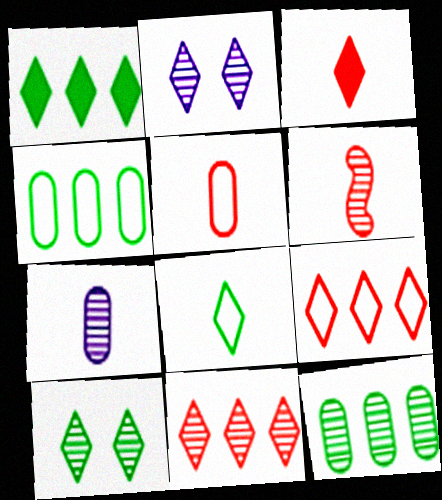[[1, 8, 10], 
[2, 6, 12], 
[3, 5, 6]]